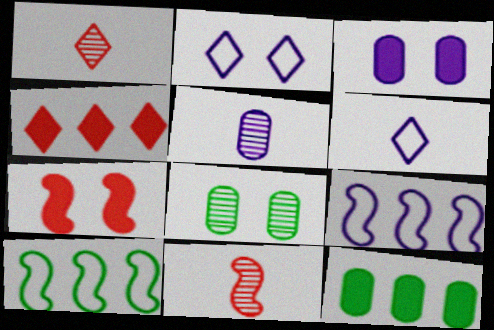[[1, 3, 10], 
[2, 7, 8], 
[2, 11, 12]]